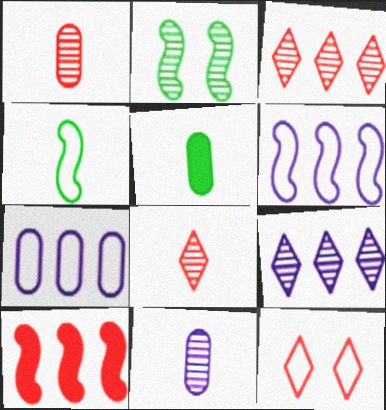[[1, 2, 9], 
[1, 10, 12], 
[2, 3, 11], 
[4, 7, 12]]